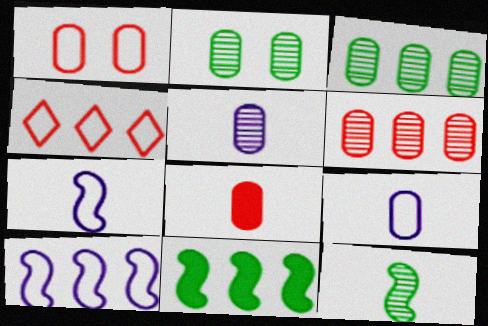[[1, 6, 8], 
[2, 5, 6]]